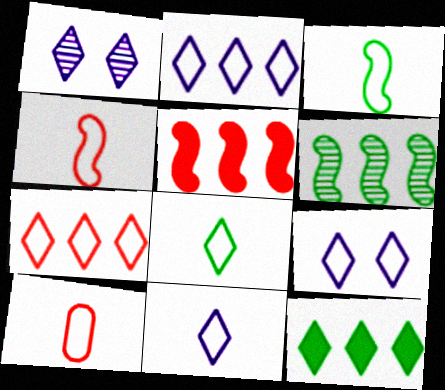[[2, 9, 11], 
[3, 10, 11], 
[7, 8, 9]]